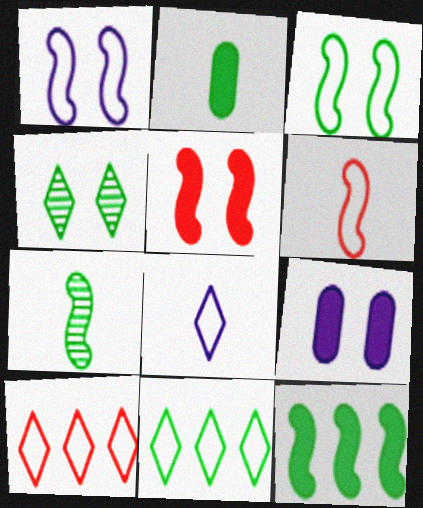[[3, 7, 12], 
[7, 9, 10]]